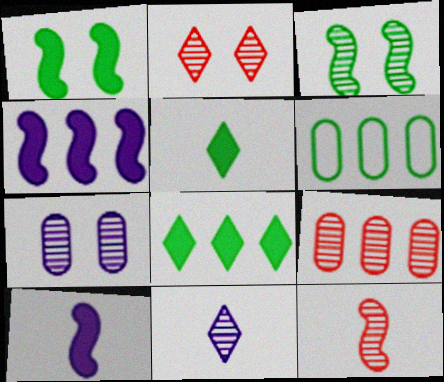[[2, 3, 7], 
[2, 6, 10], 
[2, 9, 12], 
[3, 5, 6], 
[3, 9, 11]]